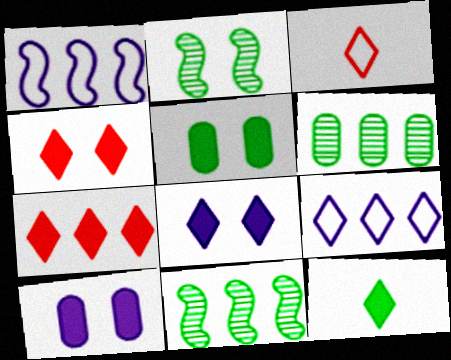[[1, 6, 7], 
[3, 10, 11], 
[7, 8, 12]]